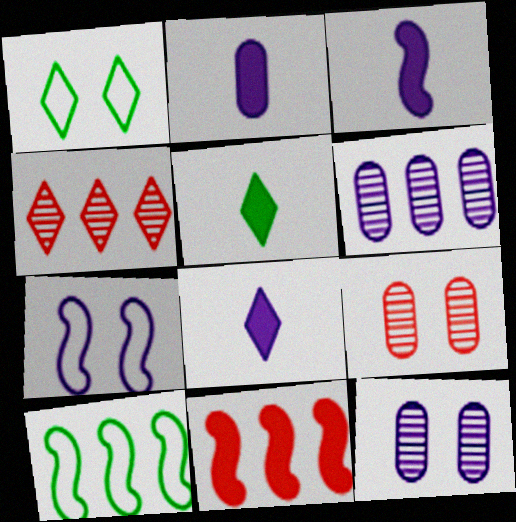[[1, 4, 8], 
[2, 3, 8], 
[6, 7, 8], 
[8, 9, 10]]